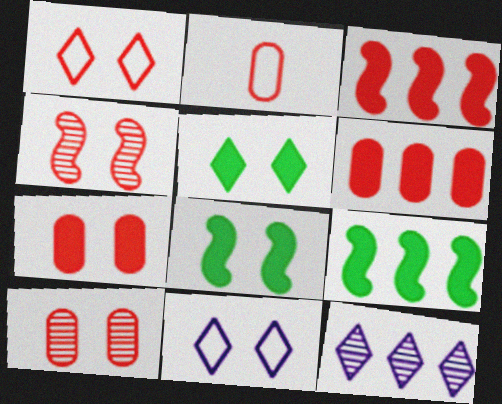[[1, 4, 7], 
[2, 6, 10], 
[2, 8, 12], 
[8, 10, 11]]